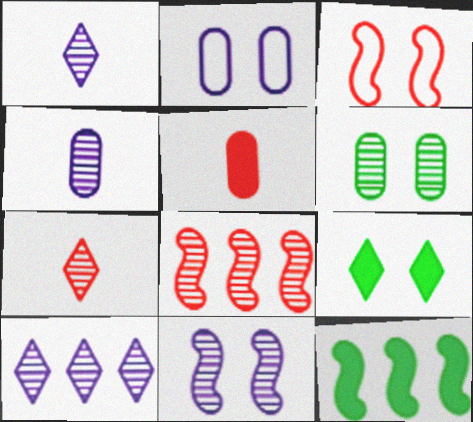[[1, 6, 8], 
[2, 7, 12], 
[4, 10, 11]]